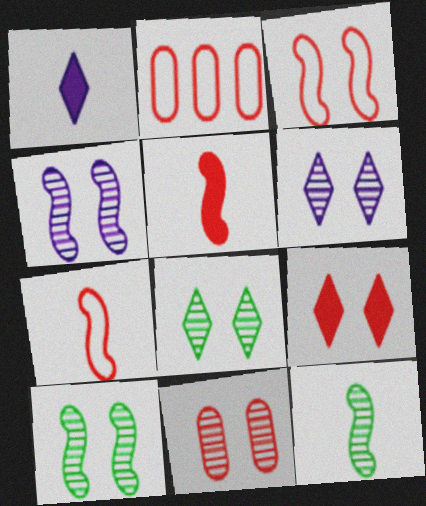[[1, 2, 10], 
[3, 9, 11], 
[4, 8, 11], 
[6, 10, 11]]